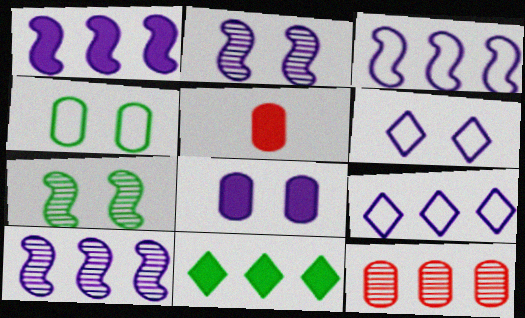[[1, 3, 10], 
[2, 6, 8], 
[3, 11, 12], 
[5, 7, 9]]